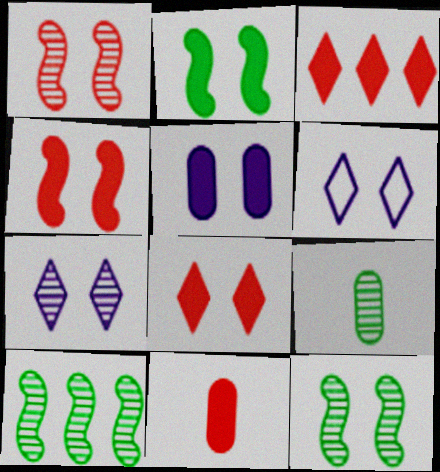[[2, 5, 8], 
[3, 4, 11], 
[6, 10, 11]]